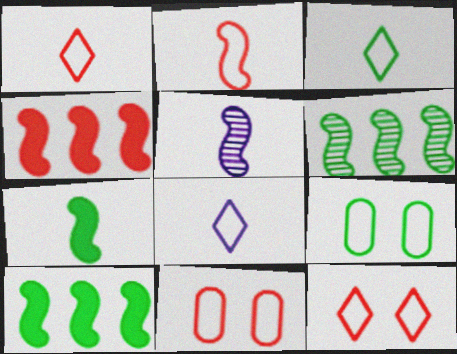[[1, 3, 8], 
[2, 5, 7]]